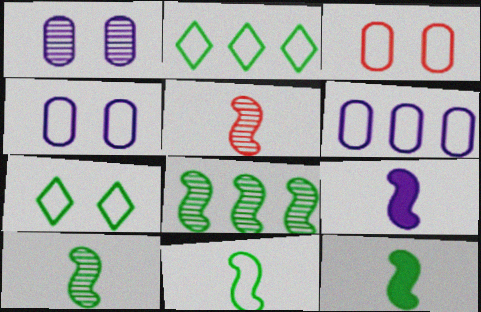[[5, 9, 11], 
[10, 11, 12]]